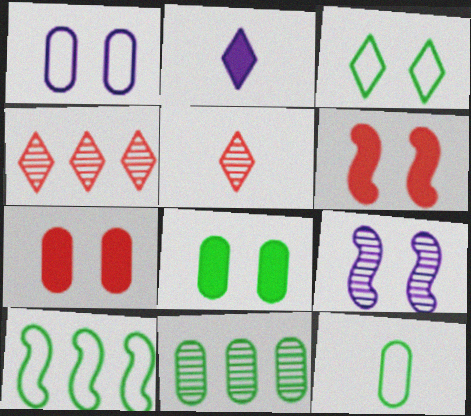[[2, 3, 4], 
[3, 7, 9], 
[3, 10, 12], 
[5, 9, 11], 
[8, 11, 12]]